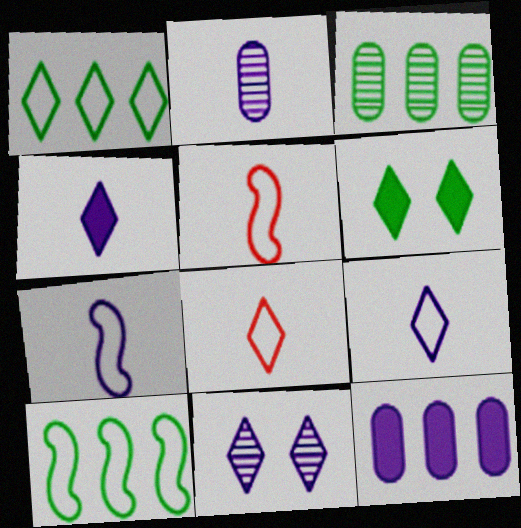[[2, 4, 7], 
[7, 11, 12]]